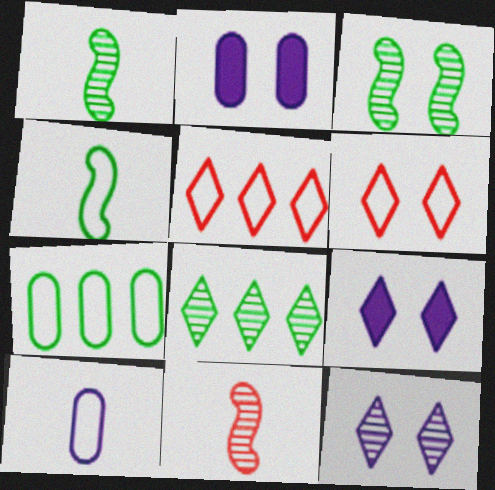[[1, 2, 5], 
[2, 3, 6], 
[7, 9, 11]]